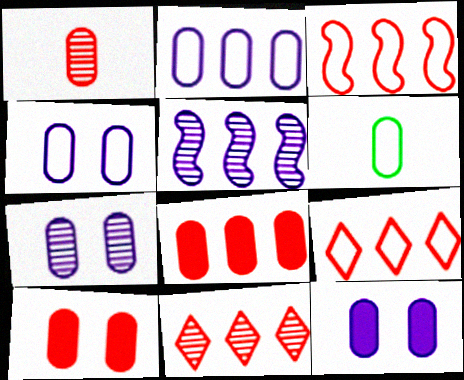[[3, 8, 11], 
[4, 7, 12], 
[6, 7, 8]]